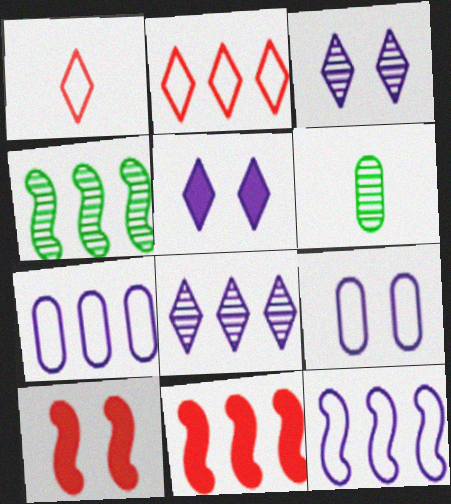[[4, 11, 12]]